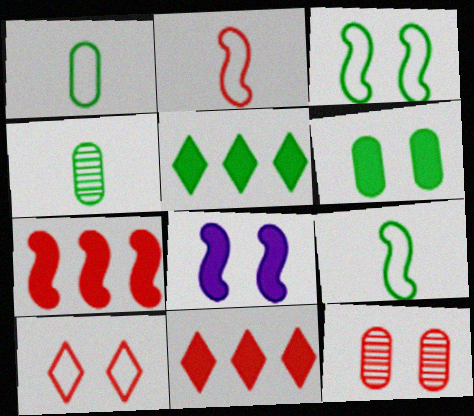[[2, 11, 12], 
[3, 4, 5]]